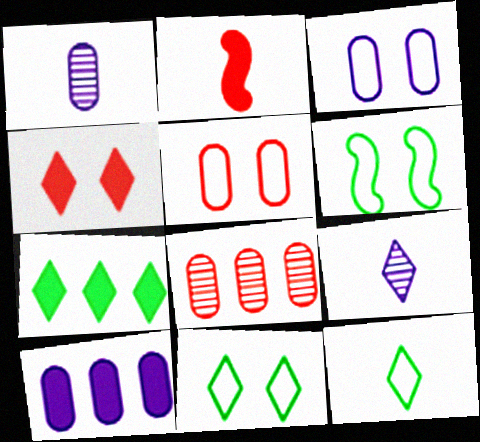[[1, 2, 12], 
[1, 3, 10]]